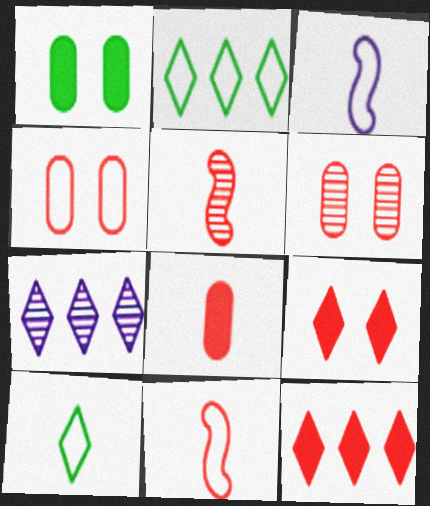[[1, 7, 11], 
[2, 3, 4], 
[2, 7, 12], 
[4, 5, 12], 
[6, 11, 12], 
[7, 9, 10]]